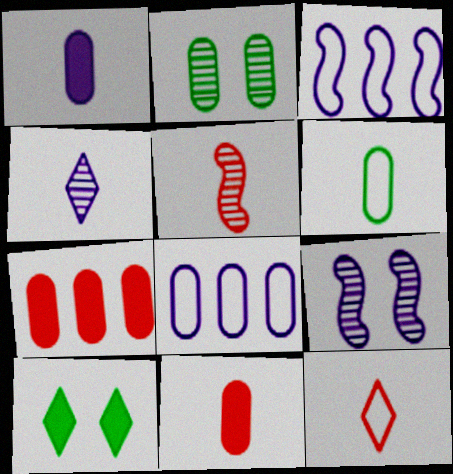[[2, 8, 11], 
[5, 8, 10], 
[5, 11, 12]]